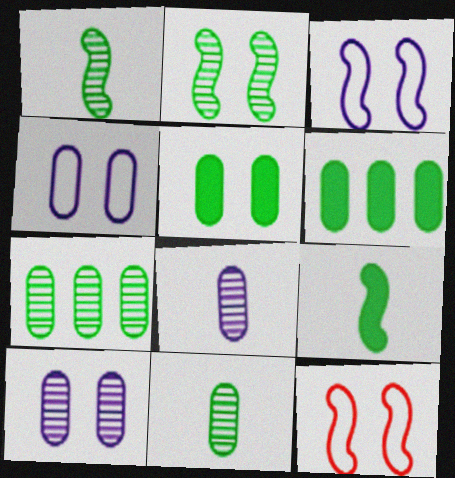[]